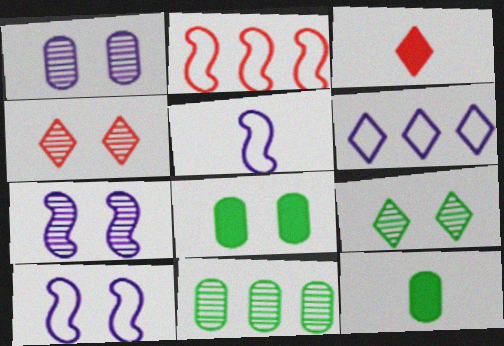[[3, 6, 9], 
[3, 10, 11], 
[4, 8, 10]]